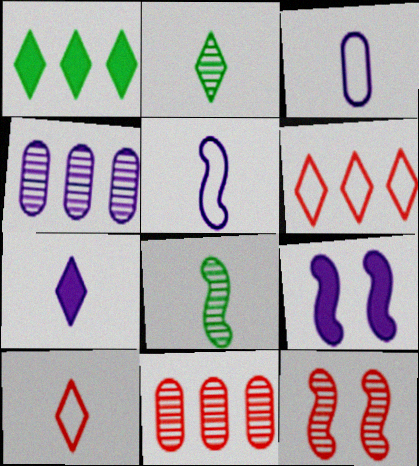[[1, 3, 12], 
[2, 4, 12], 
[2, 7, 10]]